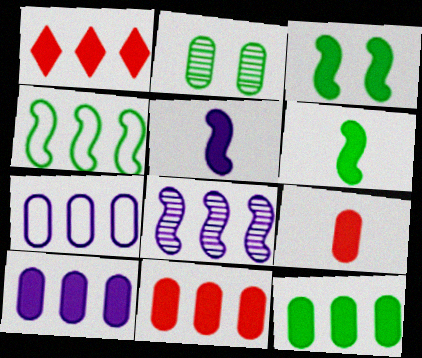[[2, 7, 9], 
[10, 11, 12]]